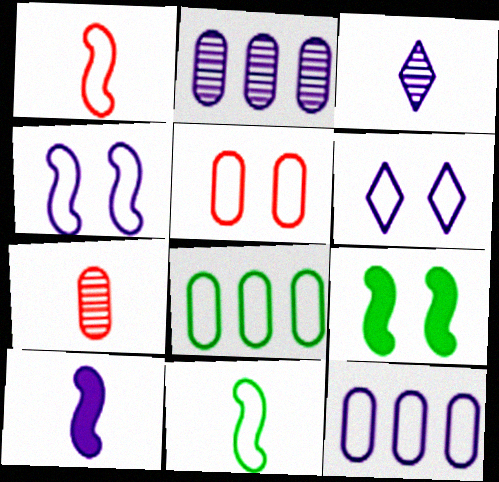[[1, 6, 8], 
[2, 6, 10]]